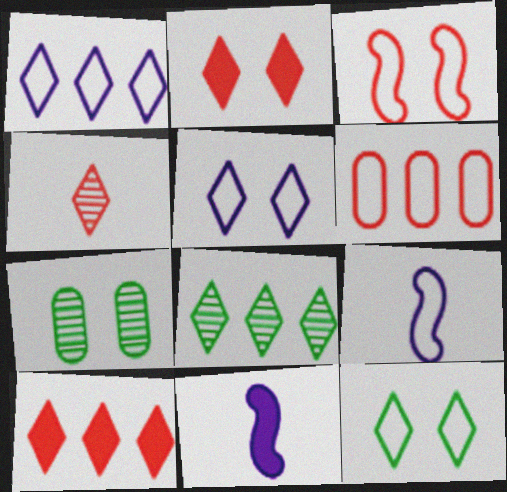[[1, 8, 10], 
[6, 9, 12], 
[7, 9, 10]]